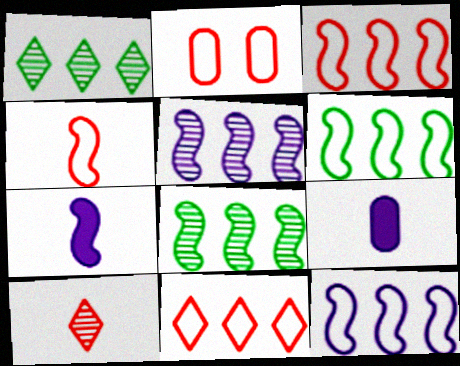[[1, 2, 7], 
[2, 4, 11], 
[3, 6, 12]]